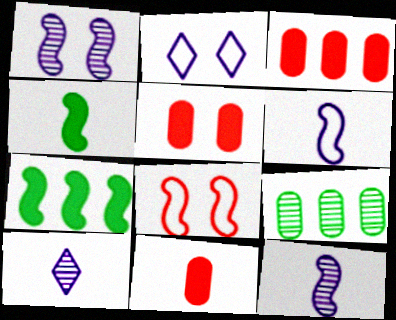[[3, 5, 11], 
[7, 8, 12]]